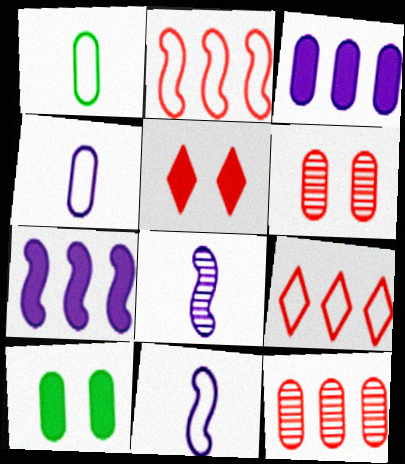[[1, 3, 6], 
[4, 10, 12], 
[8, 9, 10]]